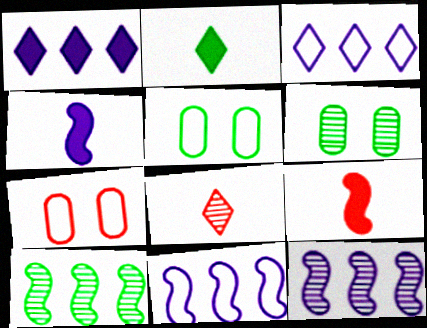[[2, 5, 10], 
[2, 7, 12], 
[3, 6, 9], 
[6, 8, 12]]